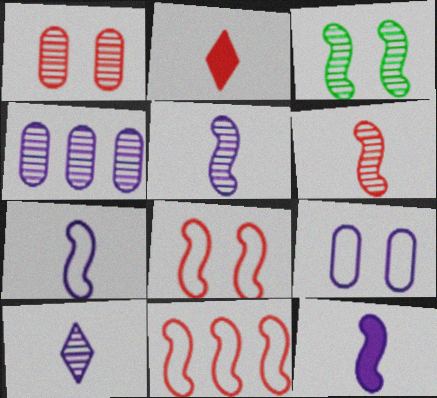[[1, 2, 11], 
[3, 11, 12], 
[5, 7, 12]]